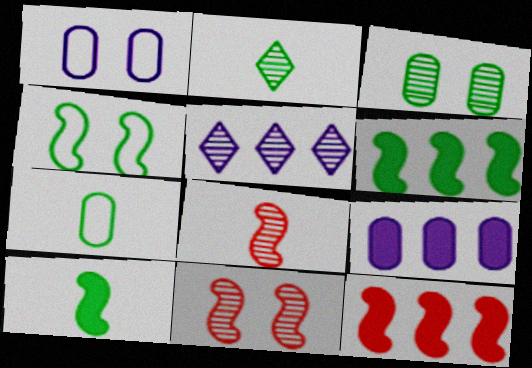[[1, 2, 12], 
[2, 7, 10], 
[3, 5, 8]]